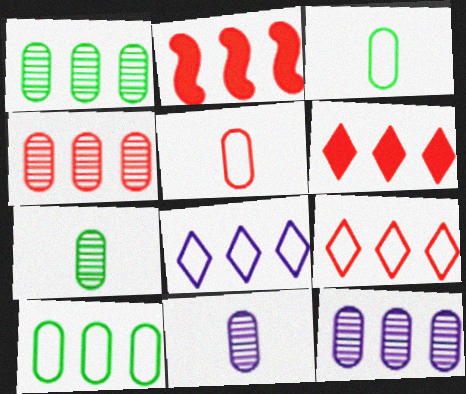[[1, 2, 8], 
[1, 4, 12], 
[2, 4, 9]]